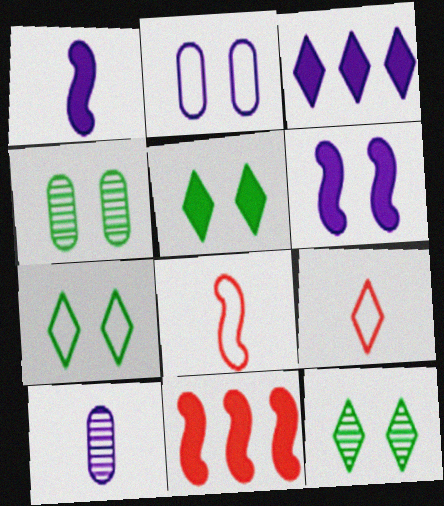[[3, 4, 8], 
[3, 9, 12], 
[5, 7, 12], 
[7, 10, 11]]